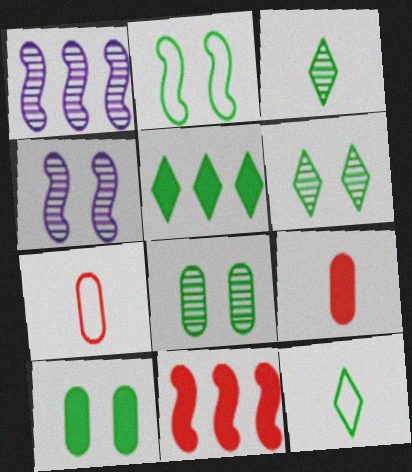[[2, 6, 10], 
[4, 5, 7], 
[5, 6, 12]]